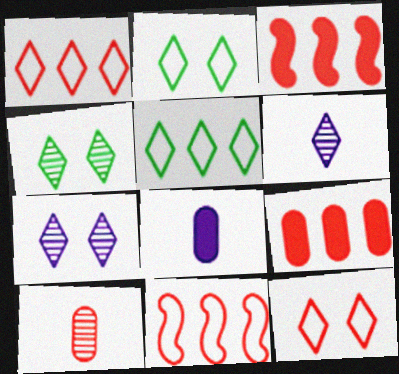[[3, 10, 12], 
[4, 8, 11]]